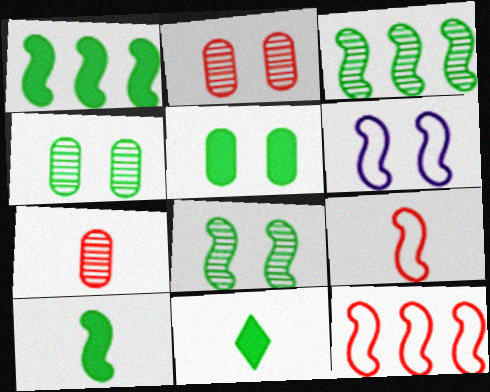[[1, 5, 11]]